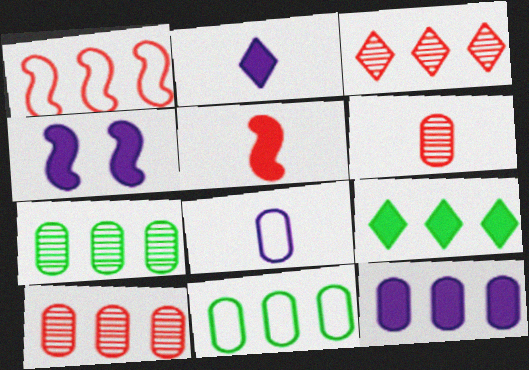[[2, 4, 12], 
[10, 11, 12]]